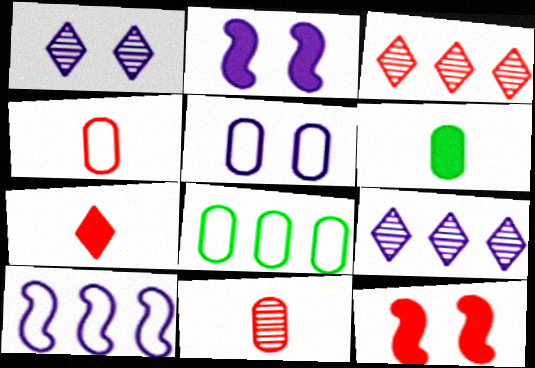[[1, 2, 5], 
[3, 4, 12], 
[4, 5, 8]]